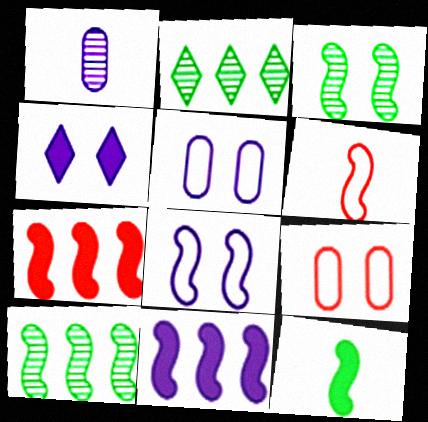[[3, 4, 9], 
[3, 6, 11]]